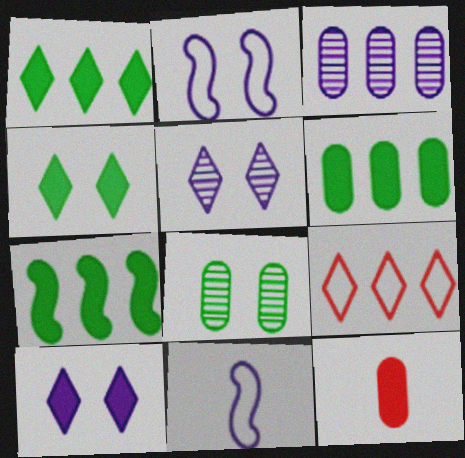[[1, 6, 7], 
[3, 7, 9], 
[3, 10, 11], 
[7, 10, 12]]